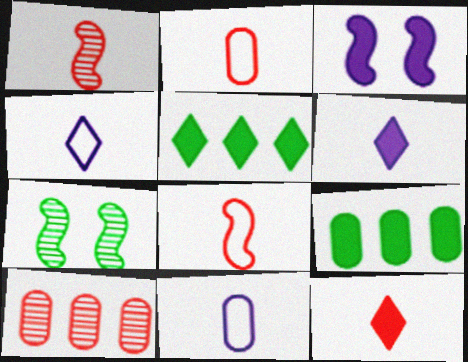[[1, 2, 12], 
[3, 9, 12]]